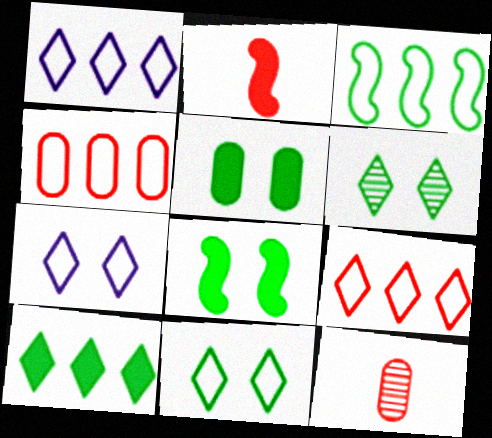[[1, 3, 4], 
[1, 8, 12]]